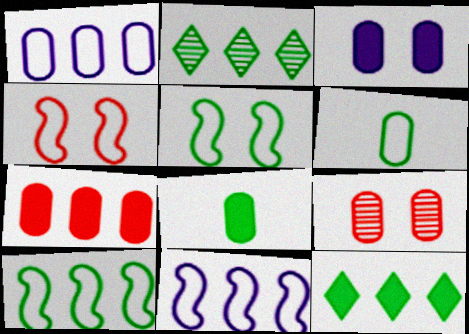[[1, 8, 9], 
[2, 5, 8], 
[2, 7, 11], 
[3, 7, 8]]